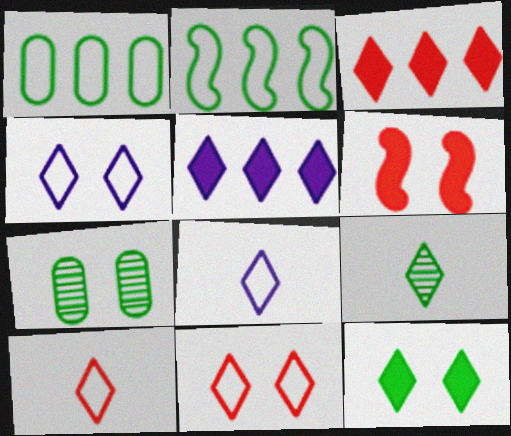[[3, 4, 9], 
[4, 6, 7], 
[5, 9, 11]]